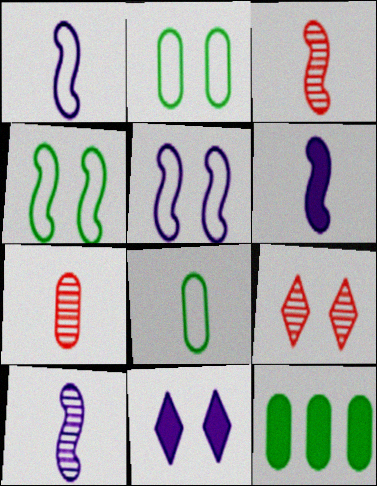[[1, 6, 10], 
[1, 9, 12]]